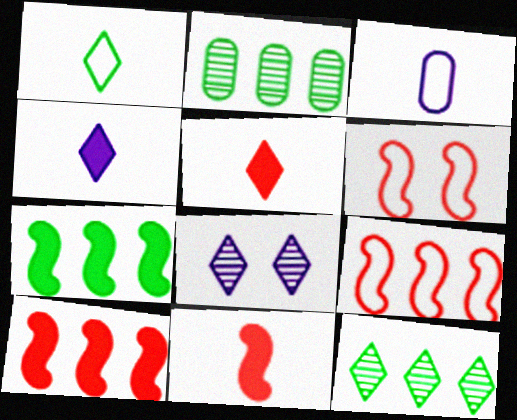[[2, 4, 6]]